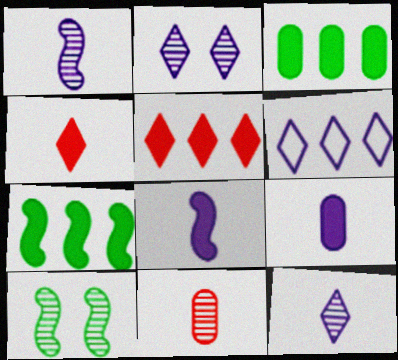[]